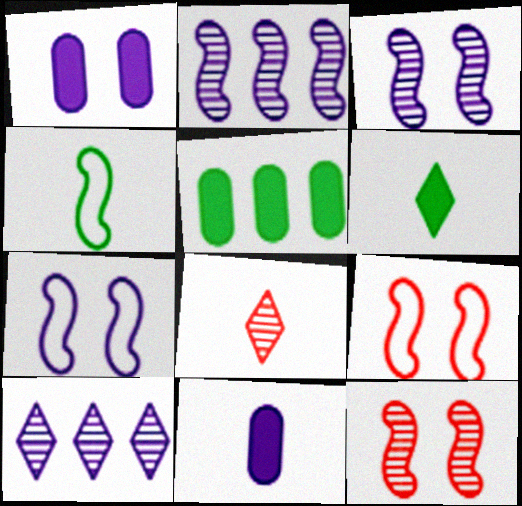[[4, 8, 11], 
[5, 7, 8], 
[7, 10, 11]]